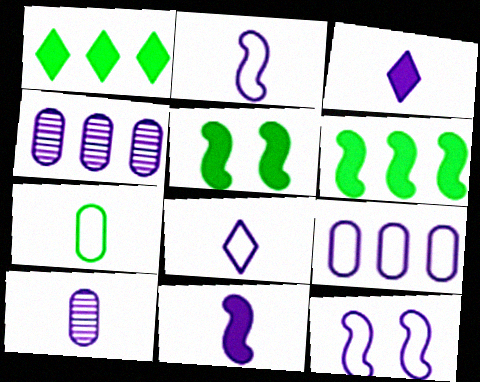[[2, 3, 10], 
[3, 4, 12], 
[8, 9, 12], 
[8, 10, 11]]